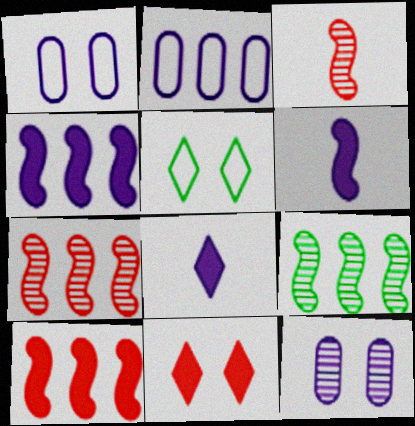[]